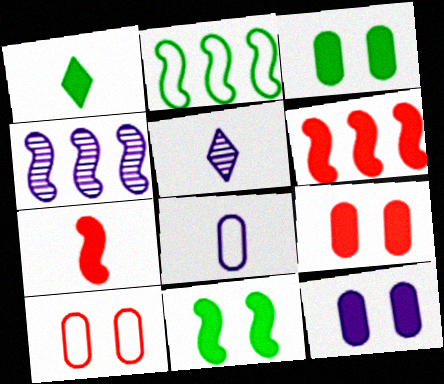[[1, 4, 10], 
[1, 6, 12], 
[2, 4, 6], 
[2, 5, 9], 
[3, 9, 12]]